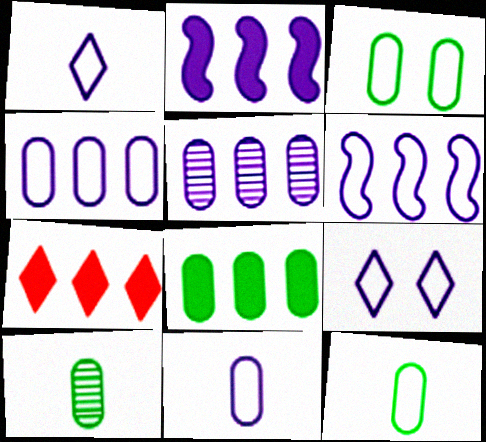[[2, 7, 8], 
[3, 8, 10], 
[6, 9, 11]]